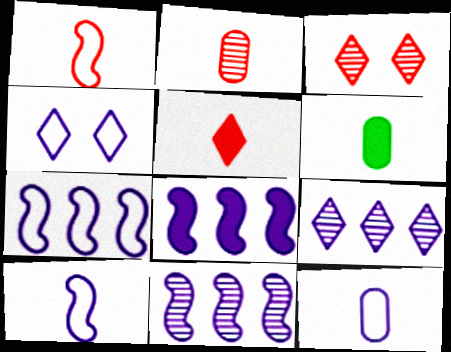[[1, 2, 5], 
[2, 6, 12], 
[3, 6, 7], 
[4, 7, 12], 
[7, 8, 11]]